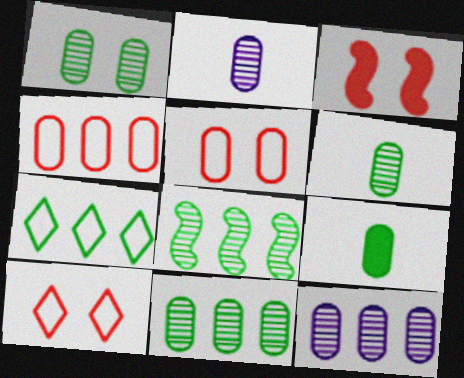[[1, 6, 11], 
[2, 3, 7], 
[5, 9, 12]]